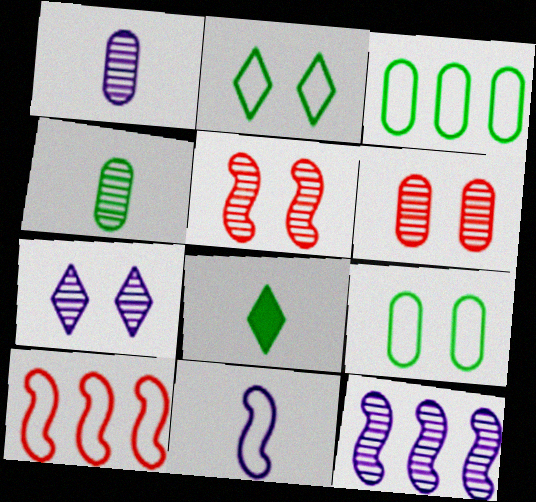[[1, 7, 12]]